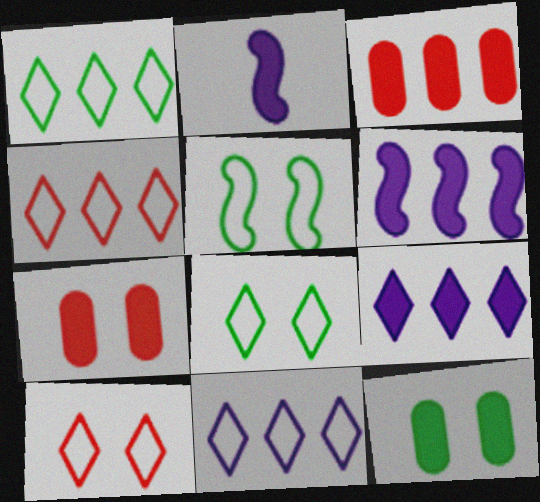[[1, 4, 11]]